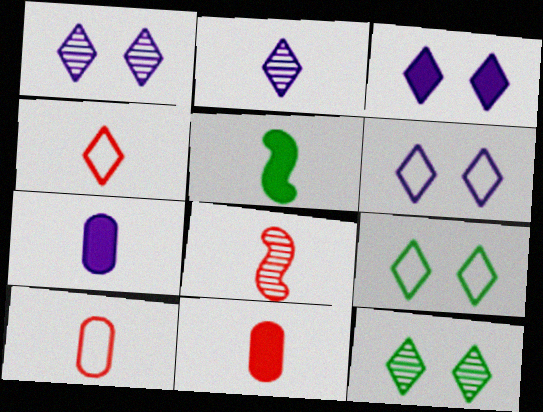[[1, 3, 6], 
[2, 5, 10], 
[4, 8, 11]]